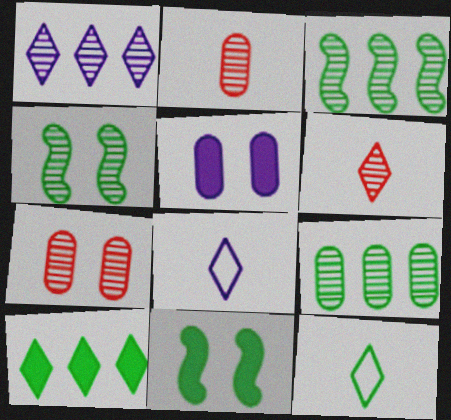[[1, 2, 4], 
[9, 11, 12]]